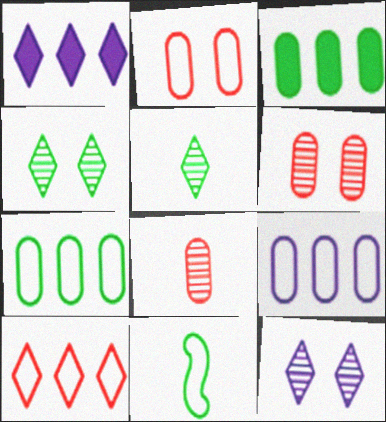[[1, 6, 11], 
[3, 4, 11]]